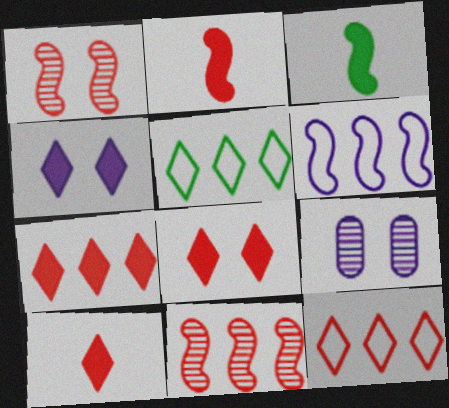[[1, 3, 6], 
[2, 5, 9], 
[3, 9, 12], 
[7, 8, 10]]